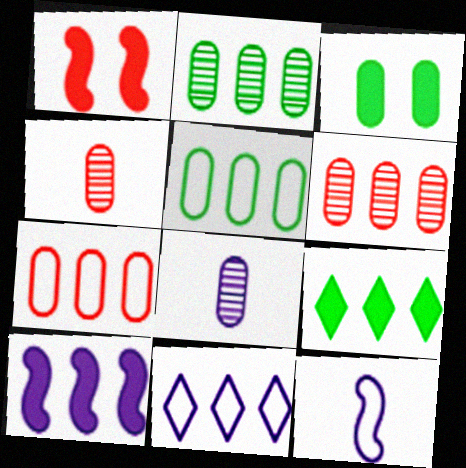[[3, 7, 8]]